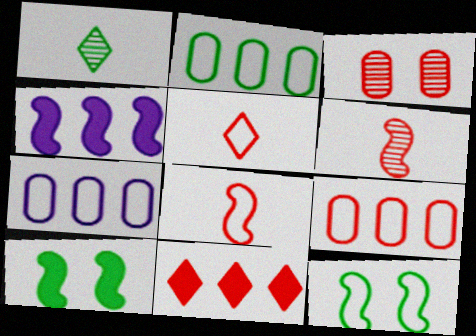[[1, 2, 10], 
[2, 7, 9], 
[3, 8, 11], 
[4, 6, 12], 
[5, 7, 12]]